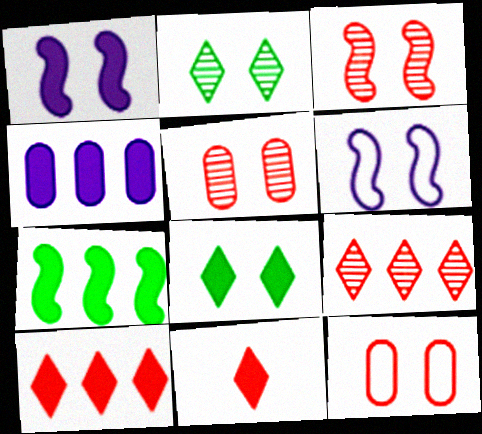[[1, 2, 12], 
[4, 7, 10], 
[5, 6, 8]]